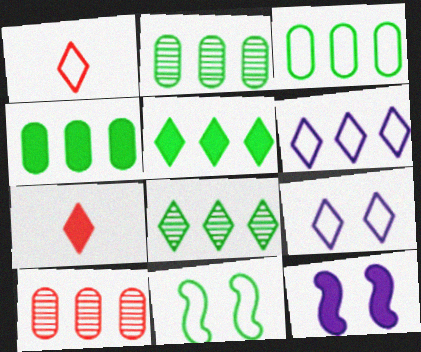[[1, 2, 12], 
[2, 3, 4], 
[4, 7, 12], 
[7, 8, 9]]